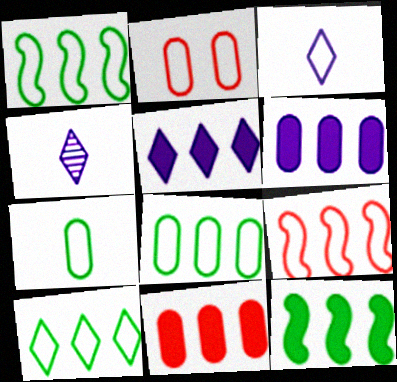[[1, 2, 3], 
[1, 8, 10], 
[2, 4, 12], 
[5, 11, 12]]